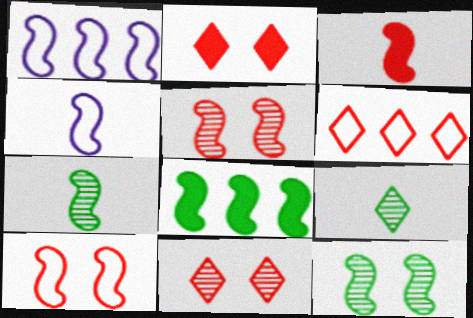[[1, 3, 12], 
[3, 4, 7], 
[4, 5, 8]]